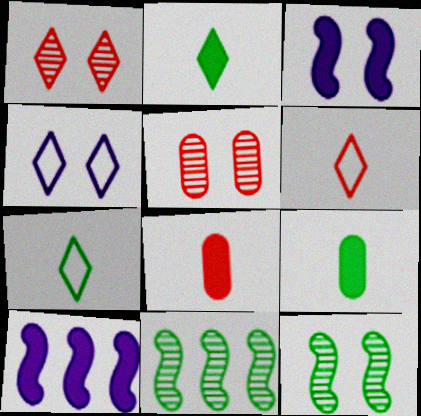[[4, 8, 11], 
[5, 7, 10]]